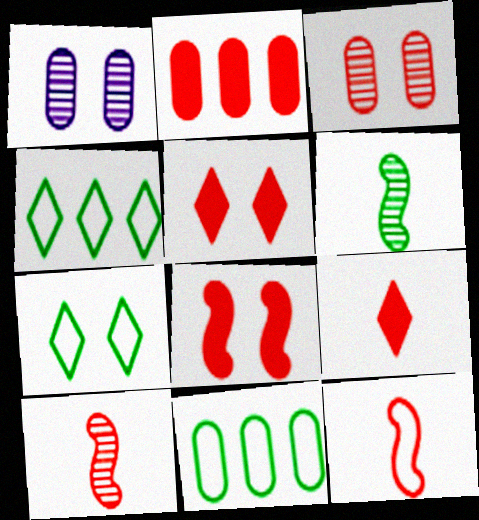[[1, 7, 8], 
[2, 8, 9]]